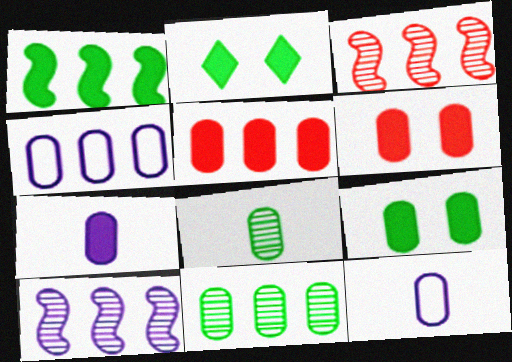[[2, 3, 12], 
[4, 5, 11], 
[4, 6, 8], 
[5, 7, 9], 
[6, 11, 12]]